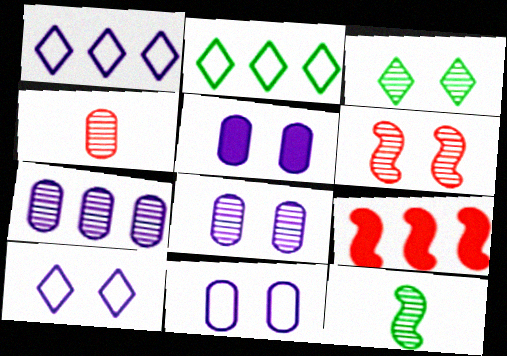[[2, 7, 9], 
[3, 6, 8], 
[5, 8, 11]]